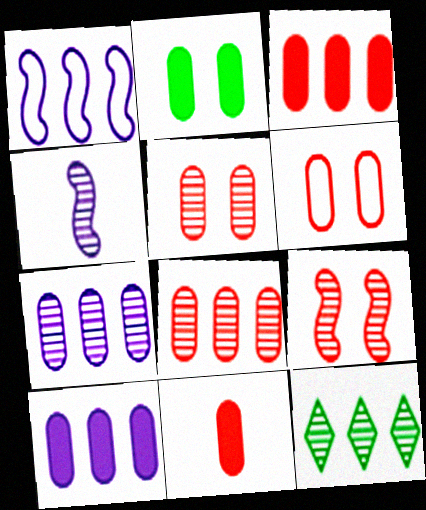[[1, 3, 12], 
[2, 10, 11], 
[4, 5, 12], 
[6, 8, 11]]